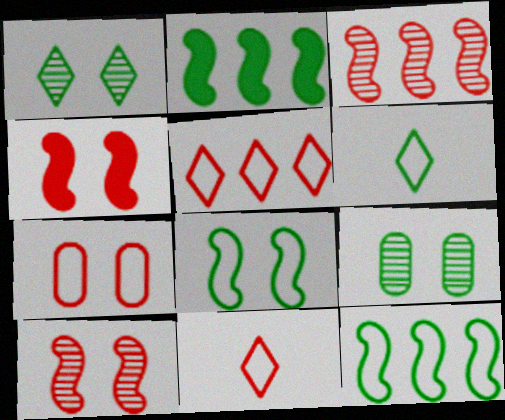[[2, 6, 9]]